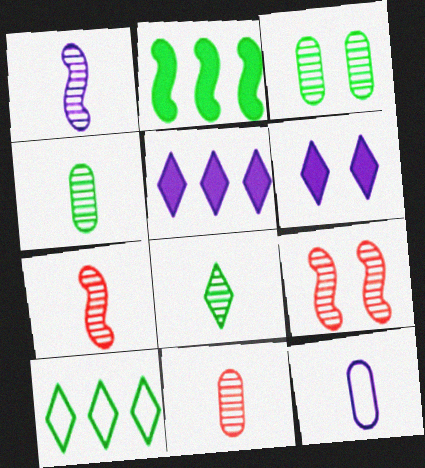[[1, 8, 11]]